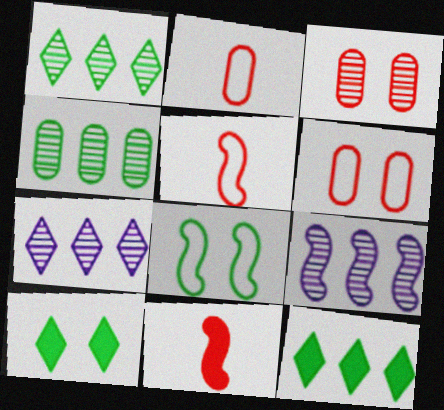[[2, 9, 10], 
[8, 9, 11]]